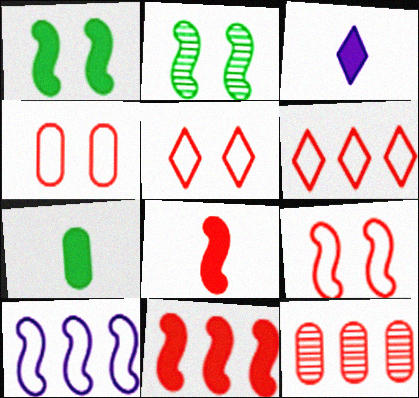[[2, 8, 10], 
[3, 7, 8], 
[4, 5, 9], 
[5, 8, 12], 
[6, 11, 12]]